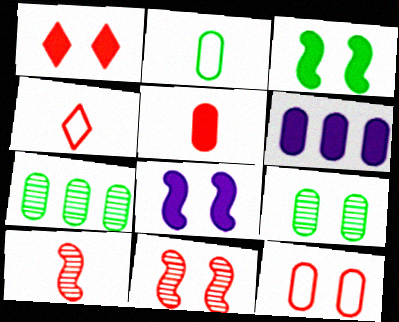[[1, 11, 12], 
[4, 5, 10], 
[4, 7, 8]]